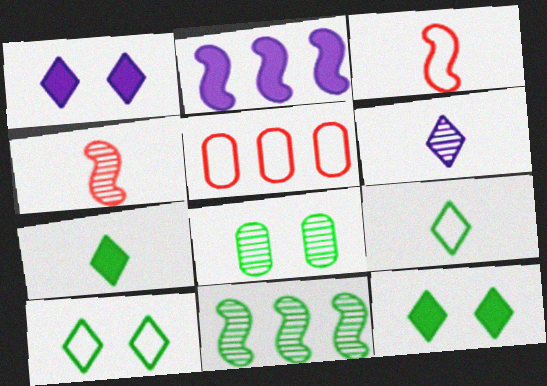[]